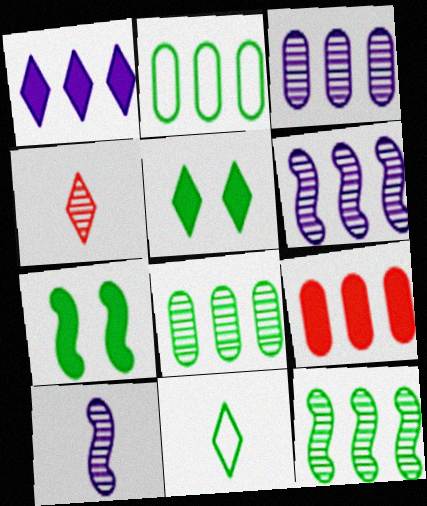[[2, 3, 9], 
[7, 8, 11]]